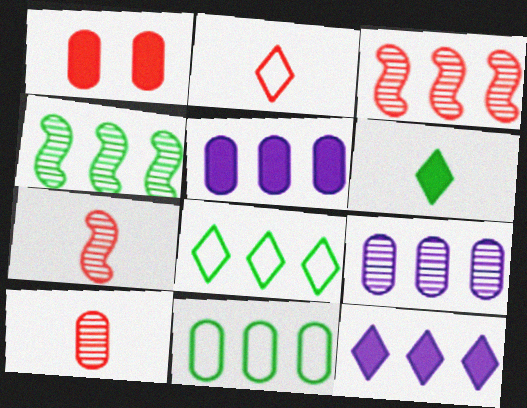[[1, 2, 3], 
[3, 5, 8], 
[3, 11, 12]]